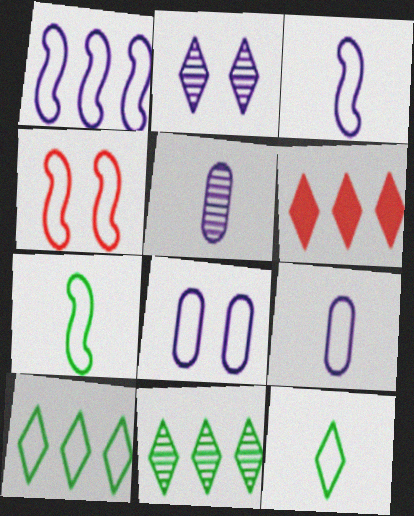[[1, 4, 7], 
[2, 6, 12], 
[4, 9, 10]]